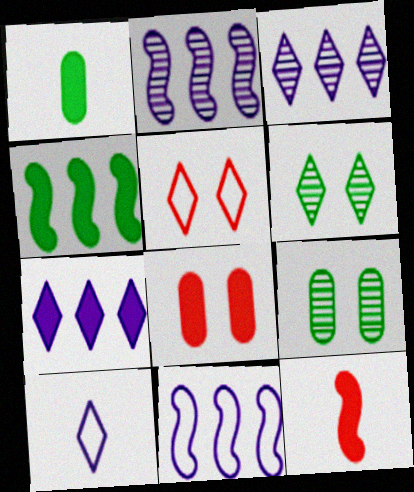[[1, 2, 5]]